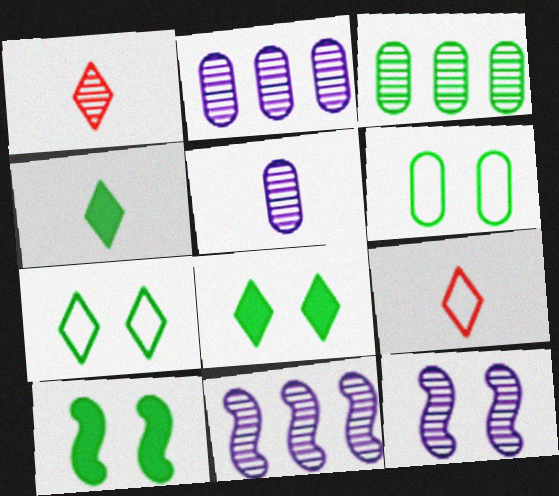[[1, 3, 12], 
[2, 9, 10]]